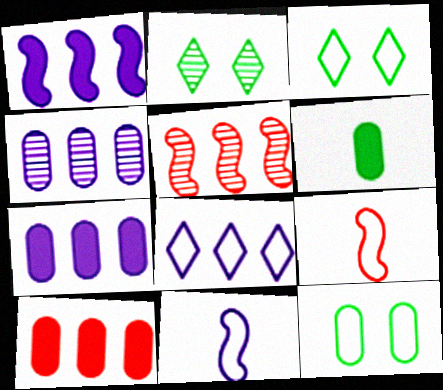[[1, 4, 8], 
[2, 7, 9], 
[2, 10, 11], 
[8, 9, 12]]